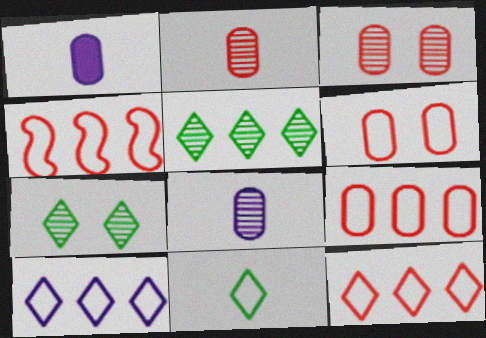[[1, 4, 7], 
[4, 9, 12]]